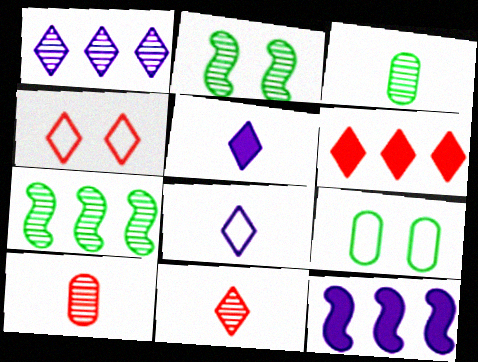[[1, 2, 10], 
[3, 4, 12], 
[4, 6, 11], 
[9, 11, 12]]